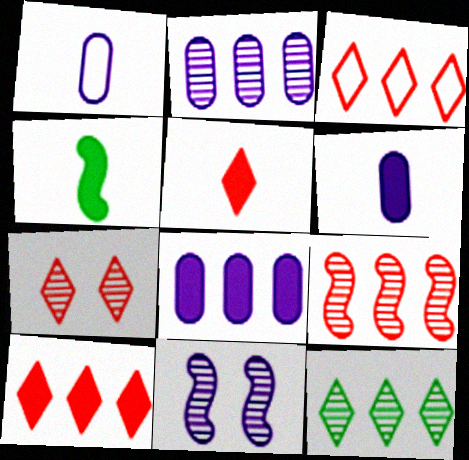[[2, 9, 12], 
[3, 5, 7], 
[4, 5, 6]]